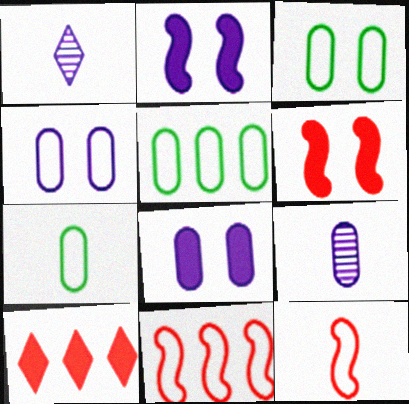[[1, 5, 6], 
[3, 5, 7]]